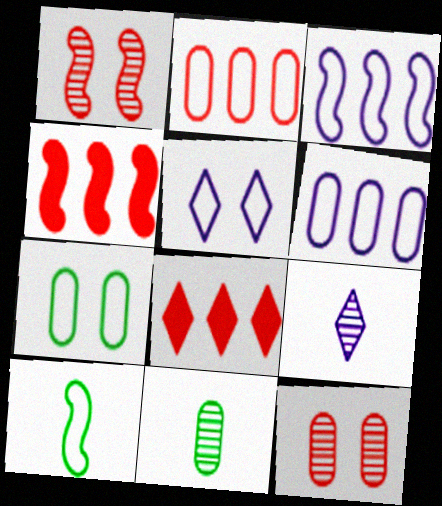[[2, 5, 10], 
[4, 5, 11], 
[4, 7, 9]]